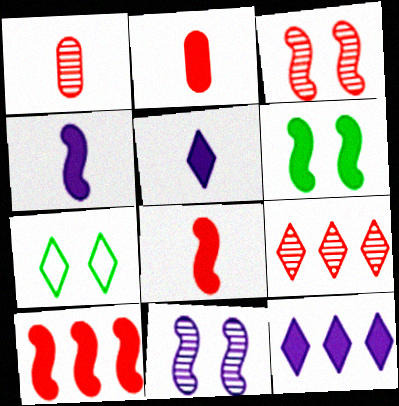[[1, 3, 9], 
[2, 6, 12], 
[4, 6, 10], 
[5, 7, 9]]